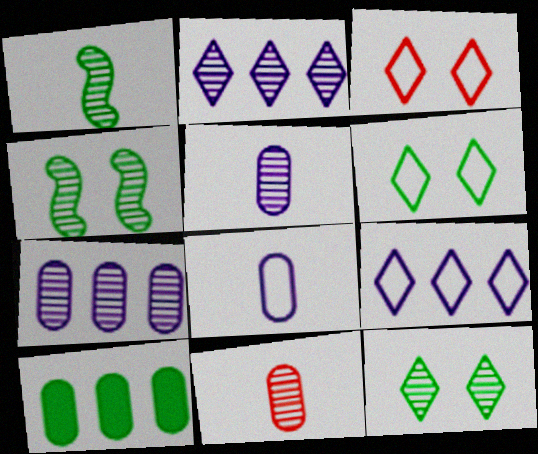[[1, 6, 10], 
[2, 4, 11]]